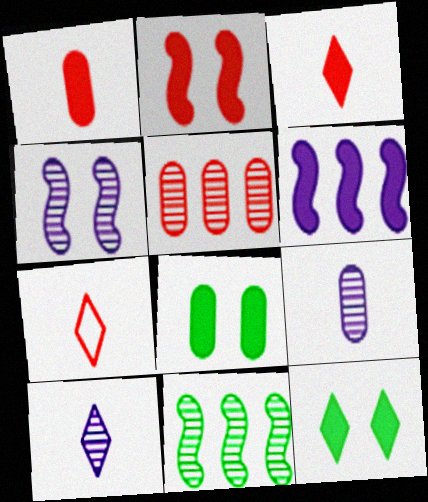[[1, 6, 12], 
[2, 5, 7], 
[3, 6, 8]]